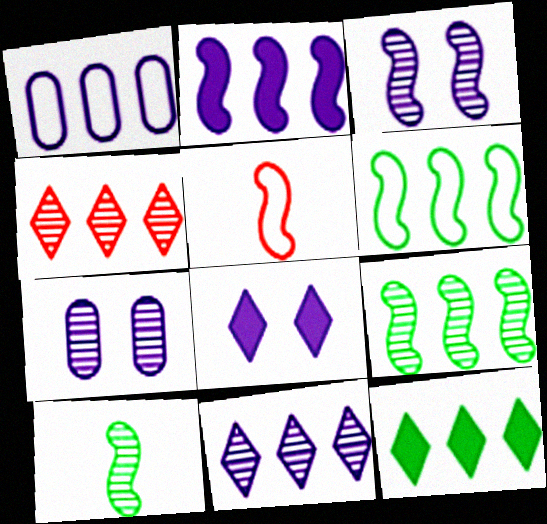[[1, 2, 11], 
[4, 7, 10], 
[5, 7, 12]]